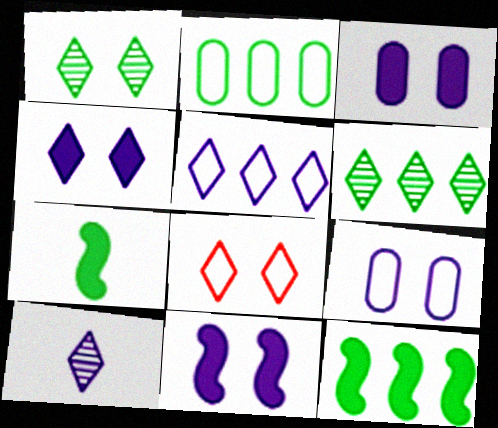[[1, 2, 7], 
[1, 4, 8], 
[2, 6, 12], 
[3, 4, 11], 
[4, 5, 10]]